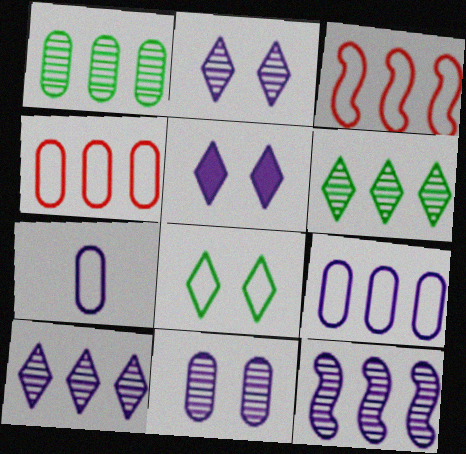[[3, 7, 8], 
[5, 7, 12]]